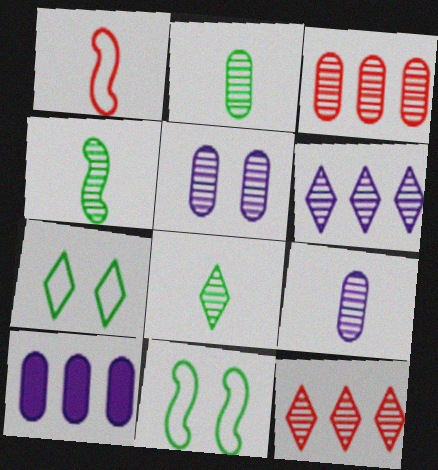[[2, 3, 5], 
[2, 4, 8], 
[4, 5, 12]]